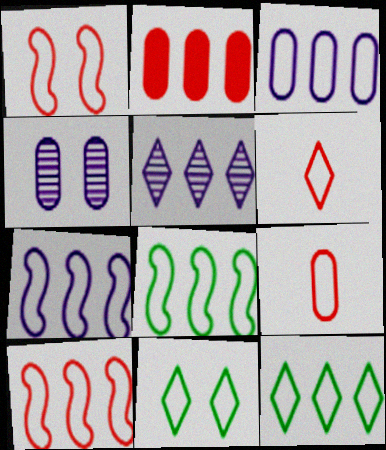[[2, 5, 8], 
[3, 10, 12], 
[7, 8, 10], 
[7, 9, 11]]